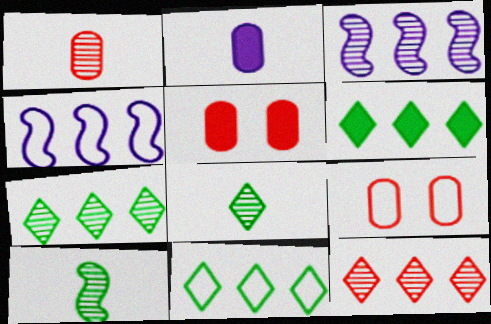[[4, 5, 8], 
[6, 7, 11]]